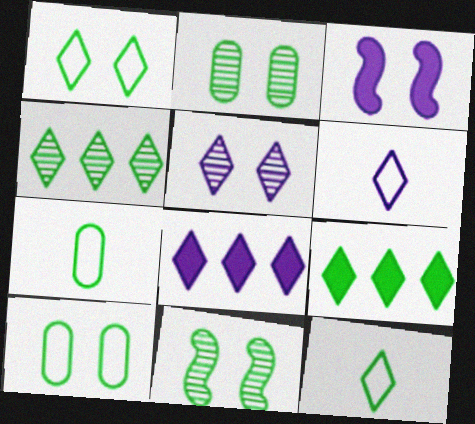[[5, 6, 8], 
[7, 9, 11]]